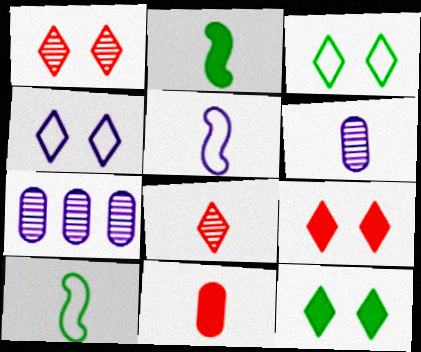[[1, 4, 12], 
[7, 9, 10]]